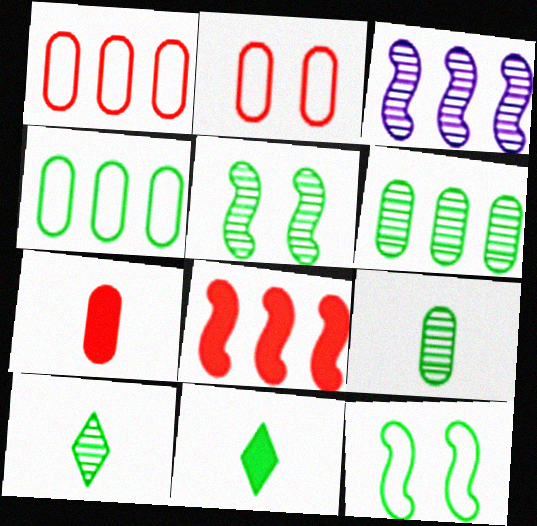[[2, 3, 11], 
[4, 5, 11], 
[5, 6, 10], 
[6, 11, 12]]